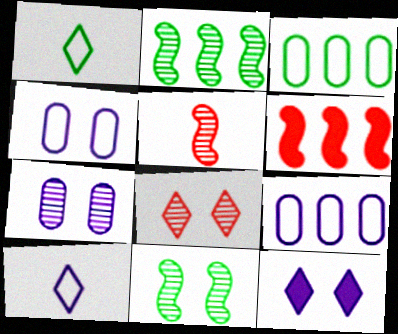[[1, 6, 7], 
[3, 5, 12], 
[7, 8, 11]]